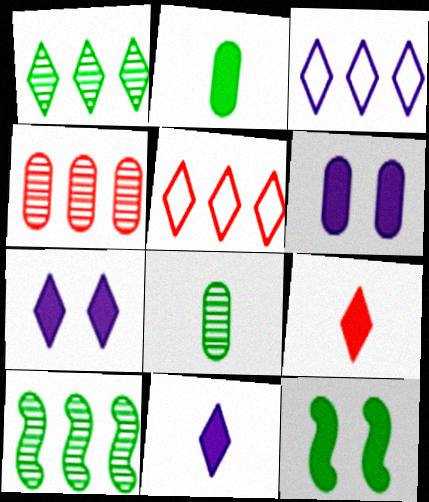[]